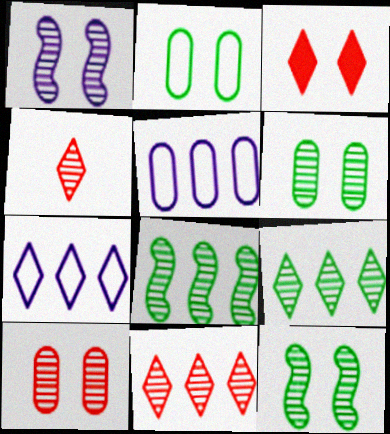[[1, 2, 3]]